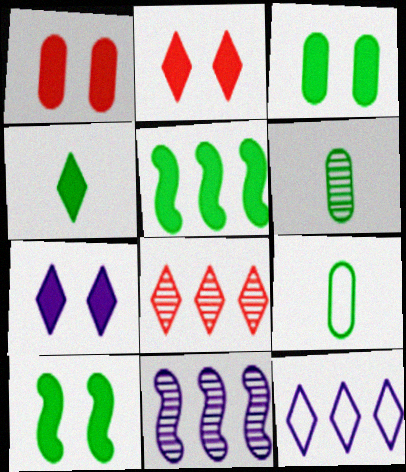[[1, 7, 10], 
[2, 9, 11], 
[3, 4, 5]]